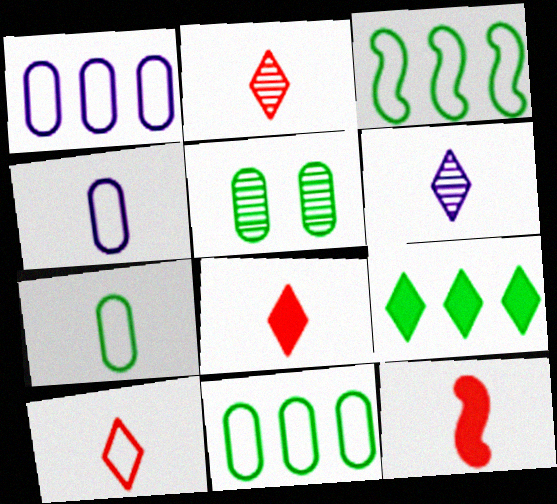[[2, 8, 10], 
[6, 7, 12]]